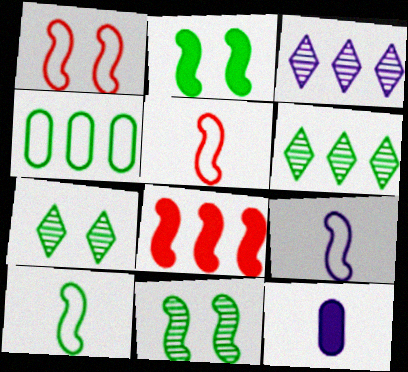[[1, 6, 12], 
[3, 4, 8], 
[5, 9, 10], 
[8, 9, 11]]